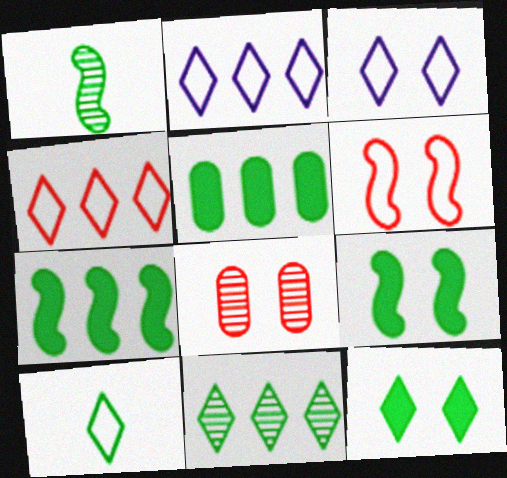[[3, 4, 10], 
[3, 8, 9], 
[10, 11, 12]]